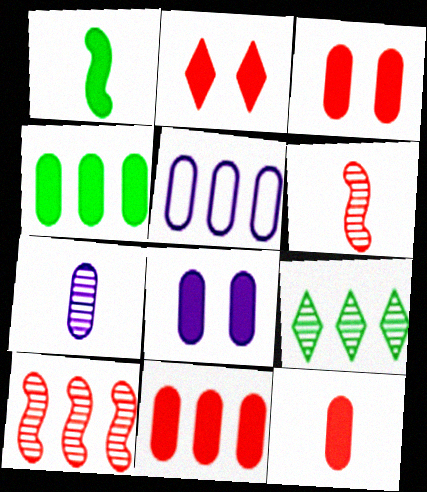[[3, 11, 12], 
[4, 8, 12], 
[5, 7, 8]]